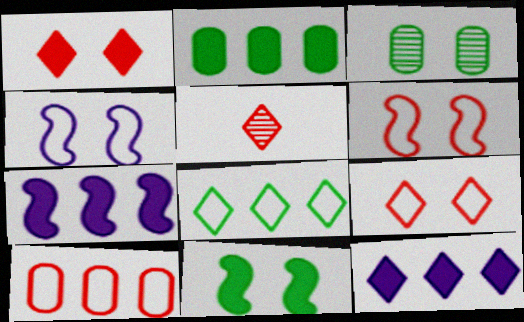[[1, 3, 4], 
[2, 4, 5]]